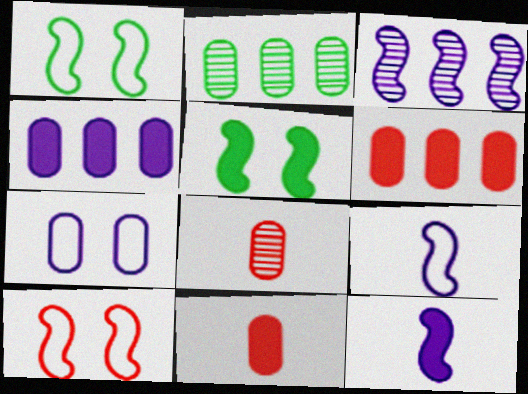[[2, 7, 11]]